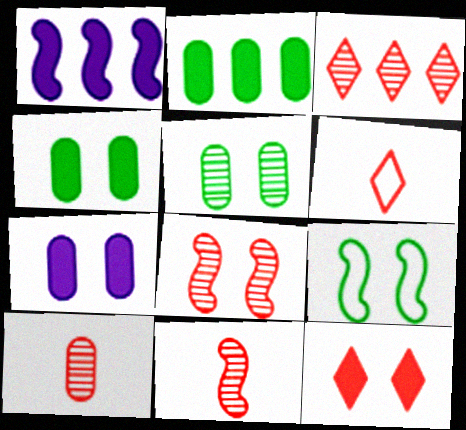[[1, 5, 6], 
[1, 9, 11], 
[3, 6, 12], 
[3, 8, 10]]